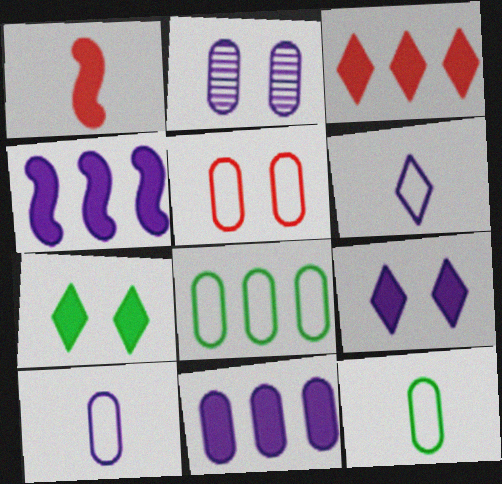[[1, 7, 11], 
[2, 4, 6], 
[2, 10, 11], 
[5, 8, 10]]